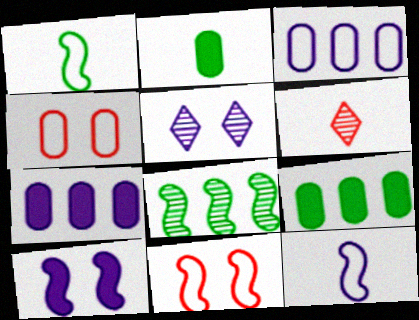[[2, 6, 12], 
[5, 7, 12]]